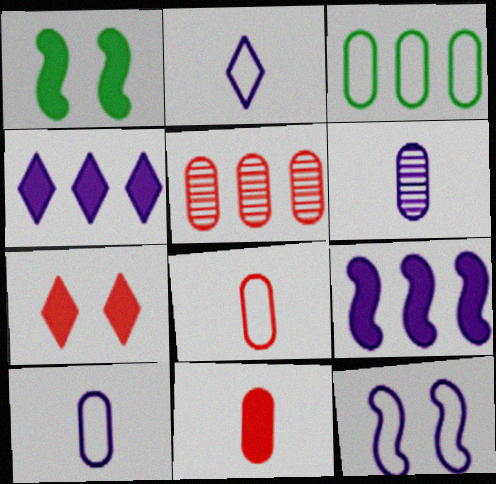[[1, 2, 5], 
[1, 4, 11], 
[4, 6, 12]]